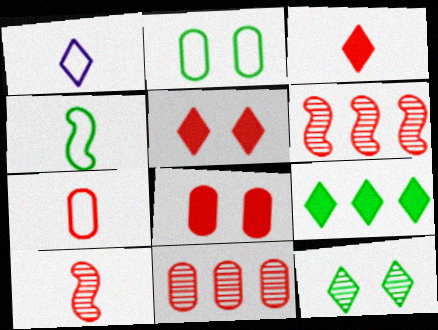[[1, 4, 7], 
[3, 7, 10], 
[5, 6, 7], 
[7, 8, 11]]